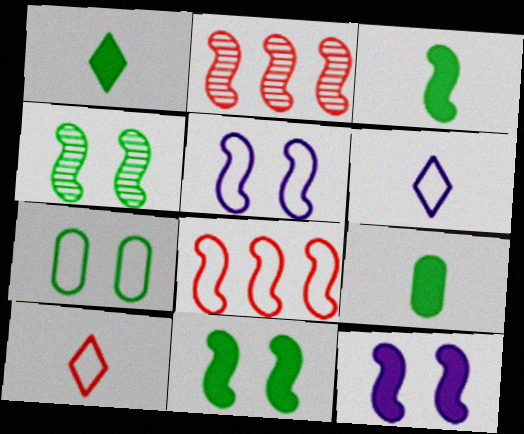[[1, 3, 9], 
[2, 3, 5], 
[6, 7, 8]]